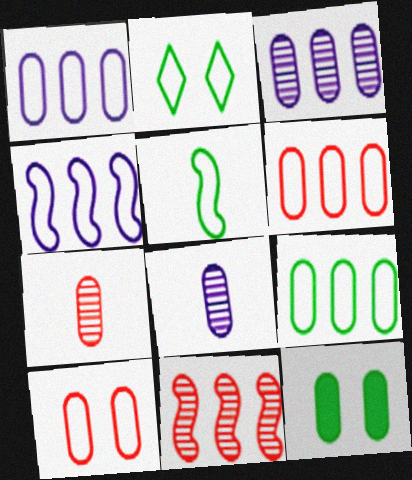[[1, 6, 9], 
[1, 7, 12], 
[2, 5, 9], 
[6, 8, 12]]